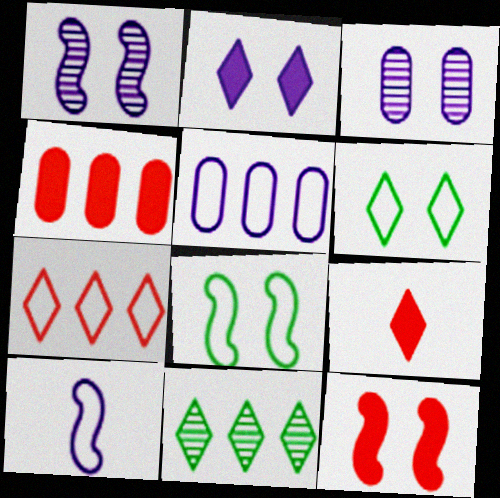[[1, 8, 12], 
[3, 6, 12], 
[4, 9, 12]]